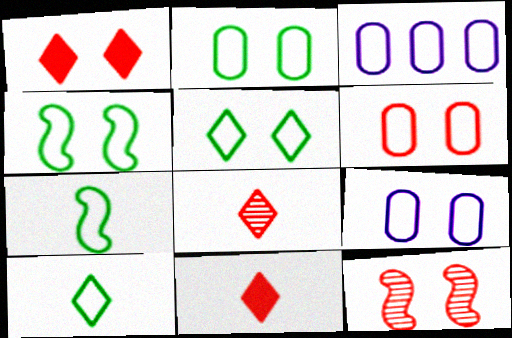[[1, 6, 12], 
[2, 4, 5], 
[2, 6, 9]]